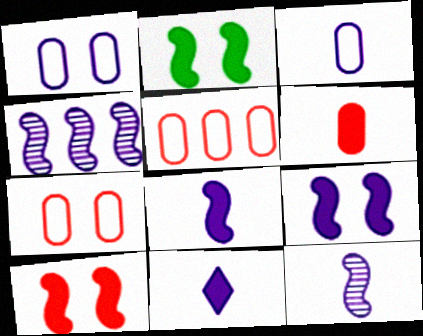[[1, 4, 11], 
[2, 9, 10], 
[3, 11, 12]]